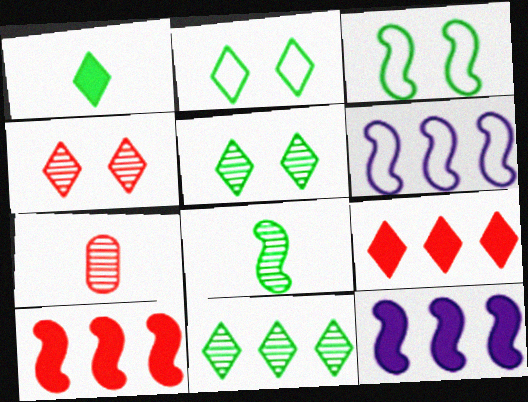[[1, 2, 11], 
[2, 7, 12]]